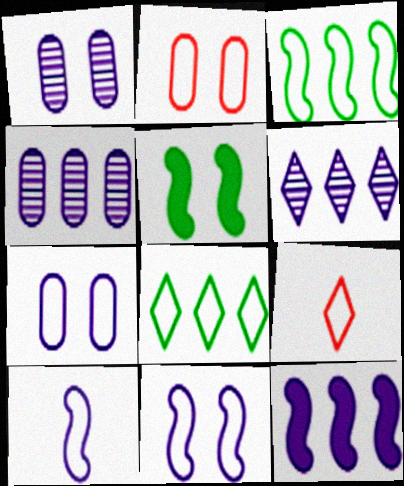[[2, 8, 10], 
[3, 7, 9], 
[4, 5, 9]]